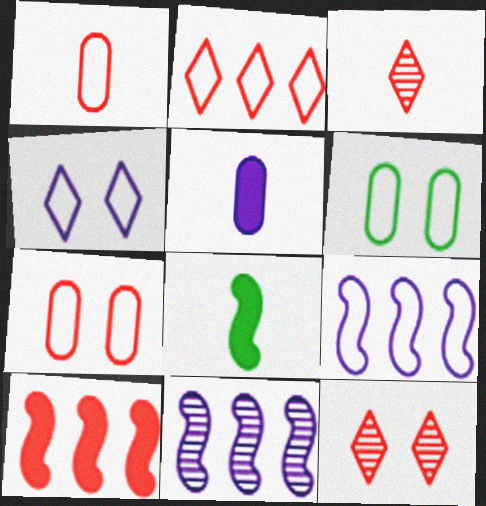[[1, 10, 12], 
[3, 7, 10], 
[4, 5, 11]]